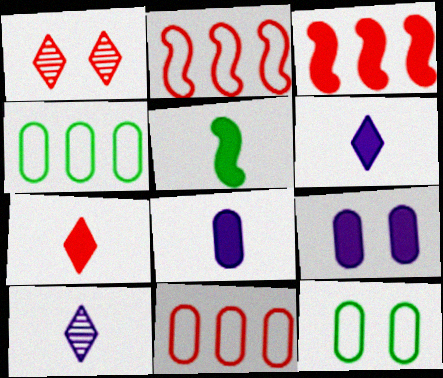[[3, 10, 12], 
[5, 7, 8]]